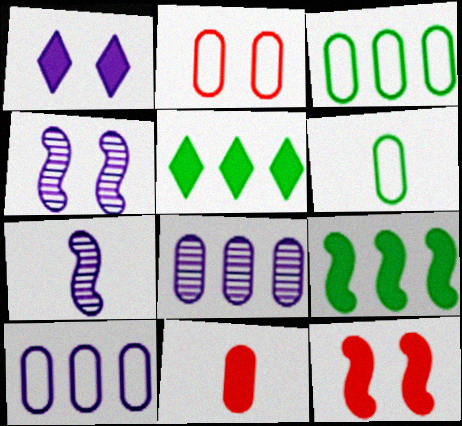[[1, 7, 10], 
[1, 9, 11], 
[2, 5, 7], 
[2, 6, 10]]